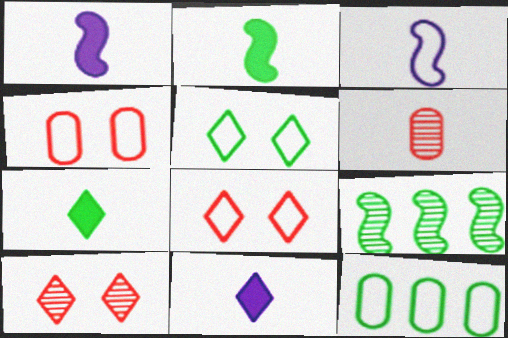[[1, 10, 12], 
[3, 6, 7], 
[3, 8, 12], 
[4, 9, 11]]